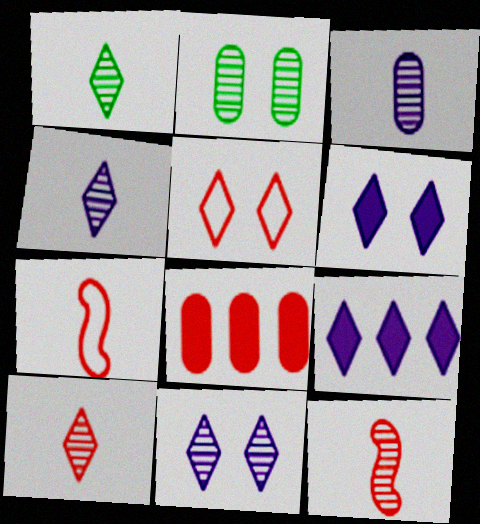[[1, 3, 12], 
[1, 4, 10], 
[1, 5, 9], 
[2, 7, 9], 
[5, 8, 12]]